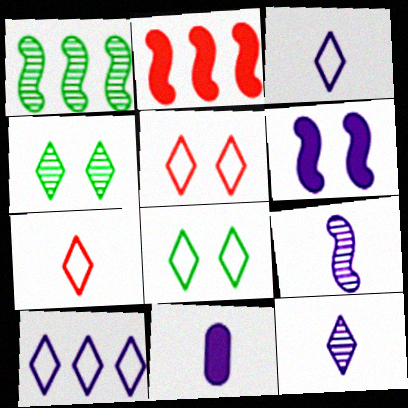[[1, 5, 11], 
[3, 9, 11], 
[7, 8, 10]]